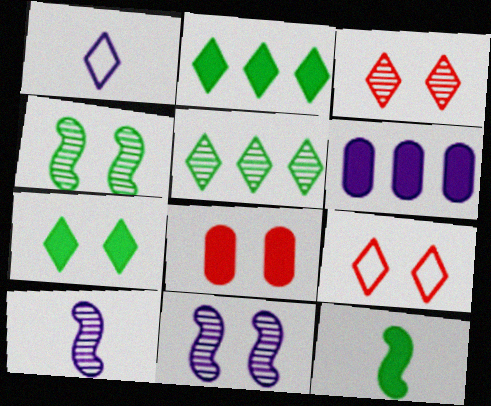[[1, 2, 3], 
[1, 6, 11]]